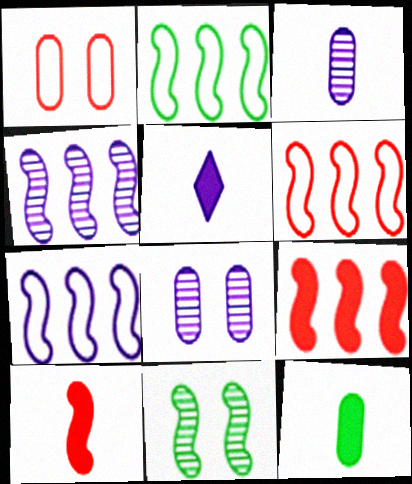[[2, 4, 9], 
[2, 6, 7], 
[5, 7, 8], 
[5, 10, 12], 
[7, 10, 11]]